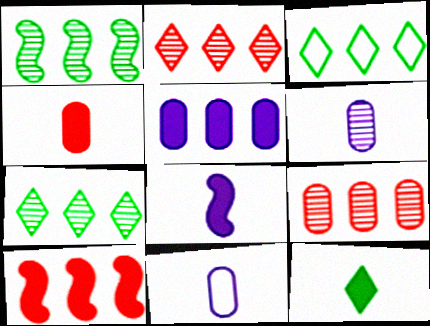[[4, 8, 12]]